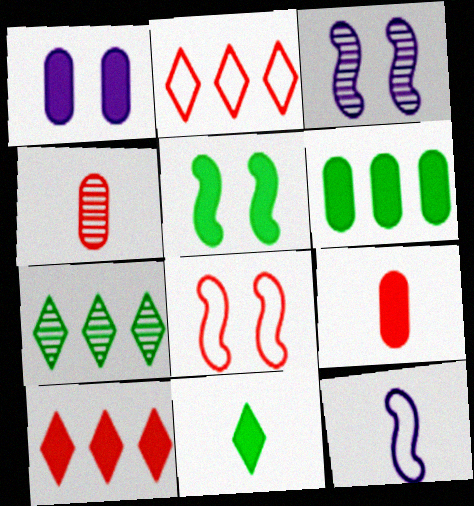[[1, 6, 9], 
[3, 4, 7], 
[3, 5, 8], 
[4, 8, 10], 
[4, 11, 12], 
[5, 6, 11]]